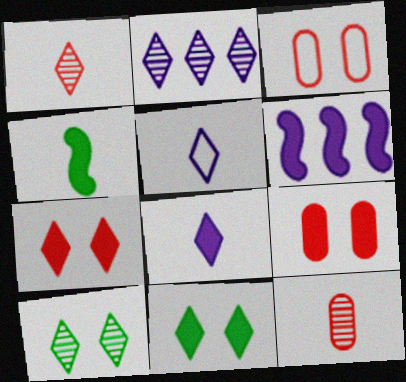[[1, 2, 10], 
[2, 3, 4], 
[4, 5, 12]]